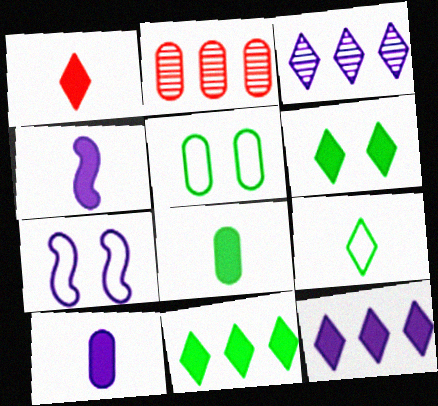[[1, 4, 8], 
[1, 6, 12], 
[2, 5, 10], 
[3, 7, 10]]